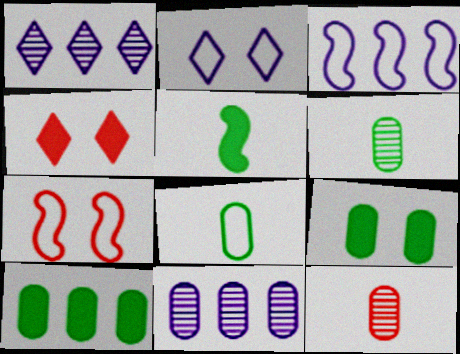[[3, 4, 6]]